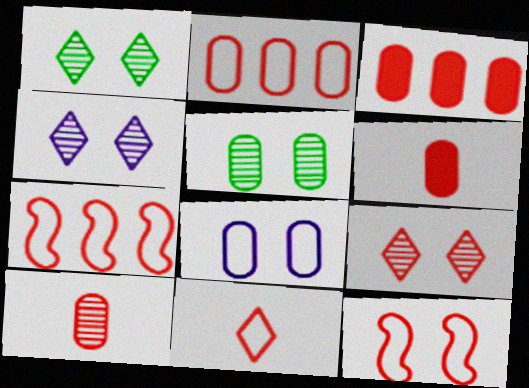[[1, 4, 9], 
[2, 11, 12], 
[6, 7, 9]]